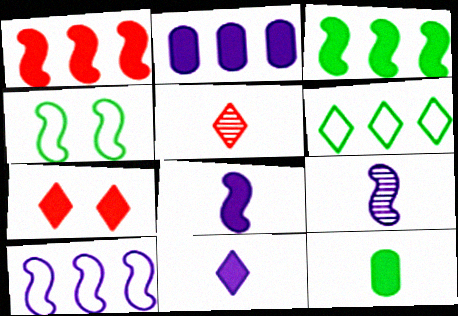[[1, 4, 9], 
[2, 4, 5]]